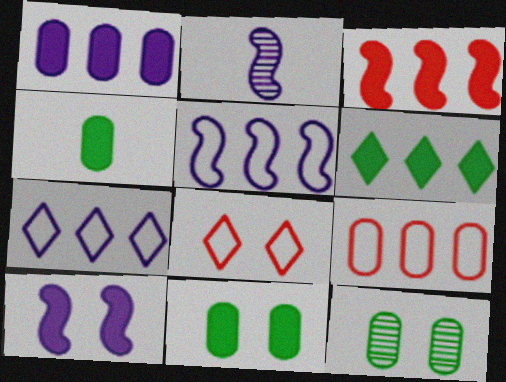[[1, 3, 6], 
[2, 5, 10], 
[8, 10, 12]]